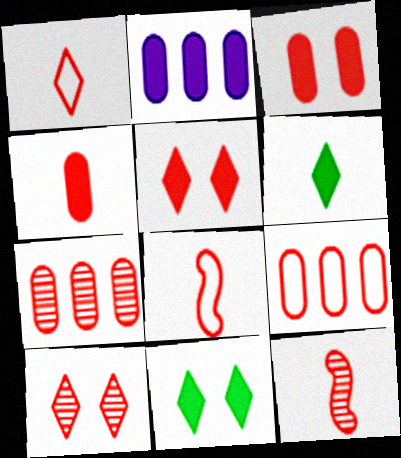[[1, 4, 12], 
[5, 7, 8], 
[5, 9, 12], 
[7, 10, 12]]